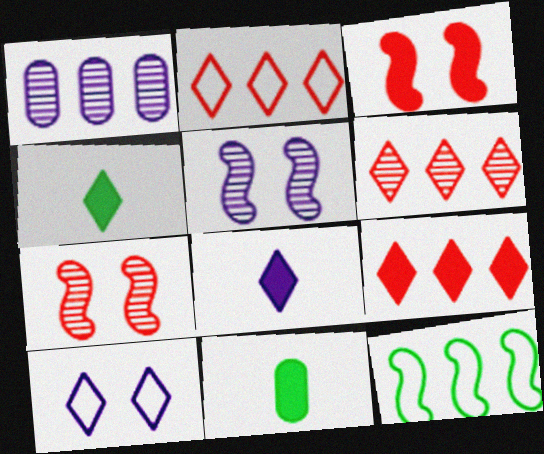[[1, 9, 12], 
[2, 5, 11], 
[2, 6, 9], 
[4, 6, 10]]